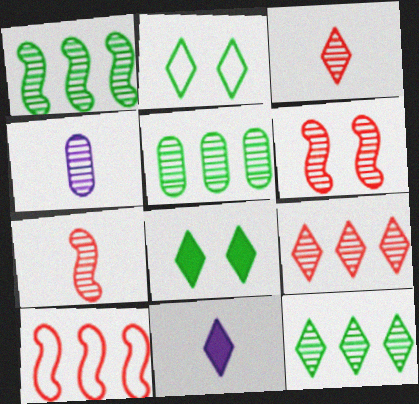[[1, 5, 12], 
[2, 9, 11], 
[4, 6, 12], 
[4, 8, 10]]